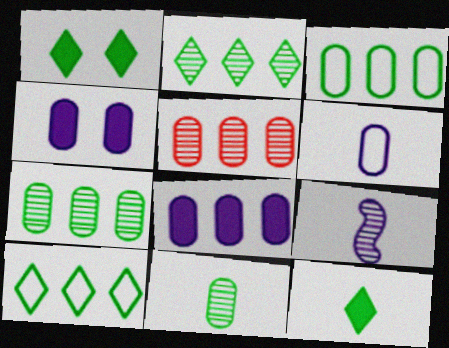[[3, 5, 8]]